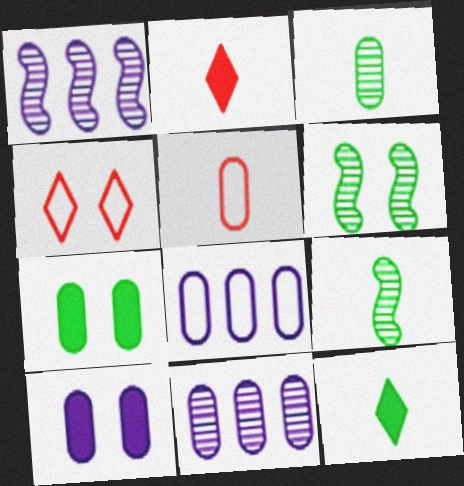[[2, 6, 8], 
[4, 6, 10], 
[5, 7, 11]]